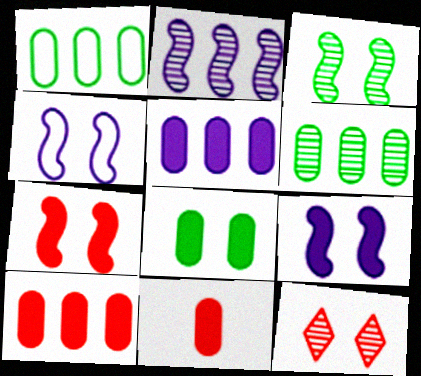[[3, 4, 7], 
[4, 8, 12], 
[5, 8, 11]]